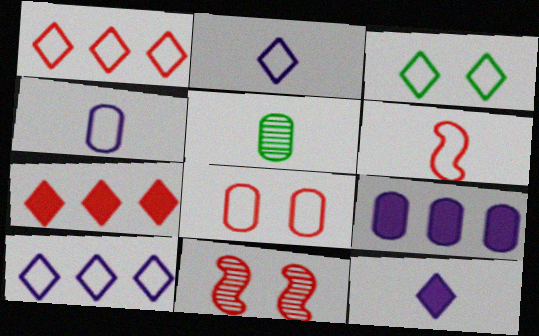[[1, 2, 3], 
[1, 6, 8], 
[5, 6, 12], 
[5, 8, 9]]